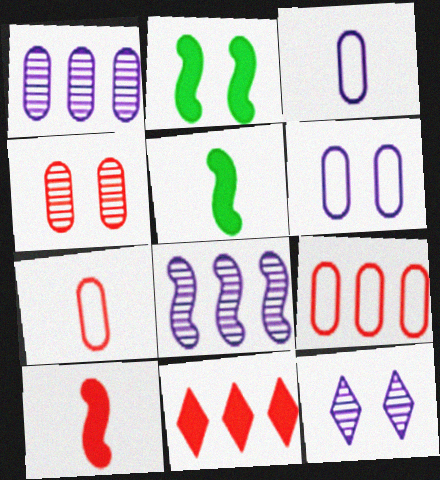[[5, 9, 12]]